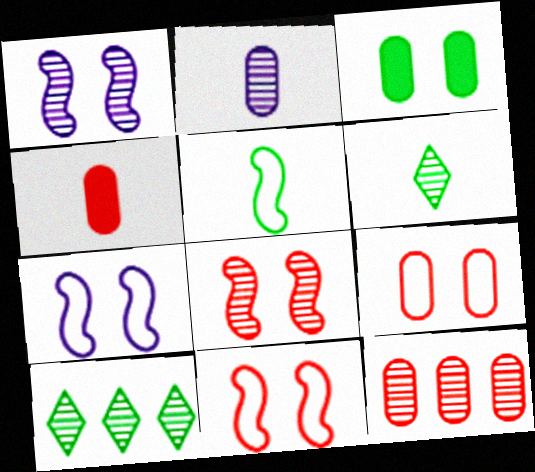[[1, 6, 12], 
[2, 8, 10], 
[3, 5, 10], 
[4, 7, 10], 
[4, 9, 12]]